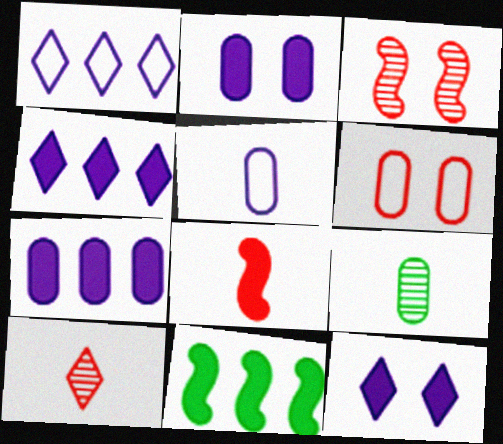[[6, 7, 9]]